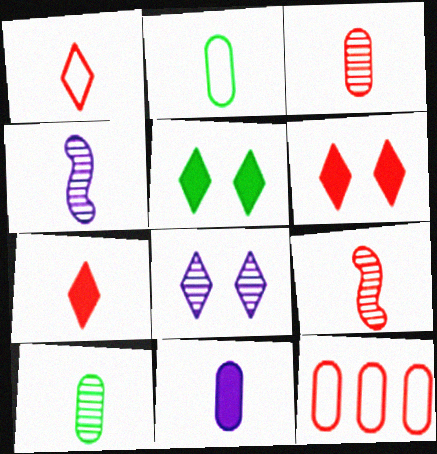[[2, 3, 11], 
[2, 4, 7], 
[4, 5, 12], 
[6, 9, 12]]